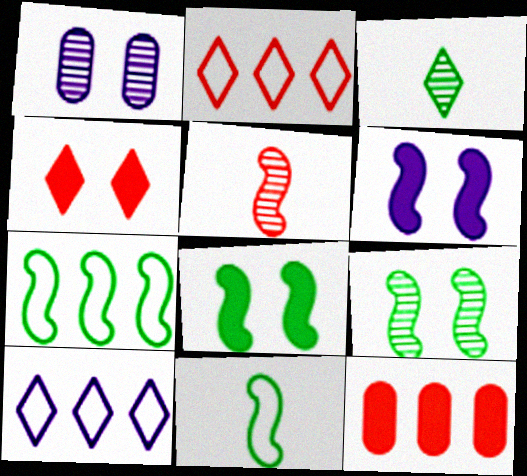[[3, 4, 10], 
[5, 6, 7]]